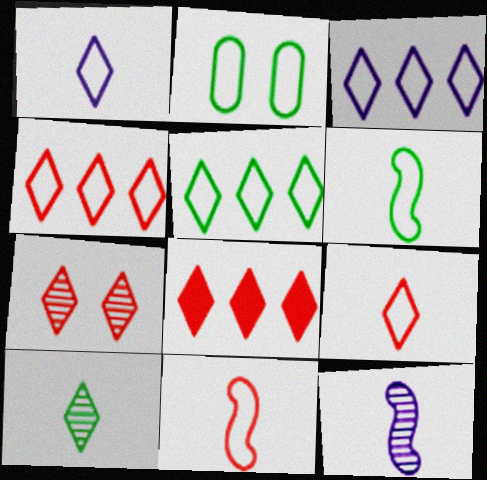[[2, 3, 11], 
[2, 5, 6], 
[2, 8, 12], 
[3, 4, 5], 
[7, 8, 9]]